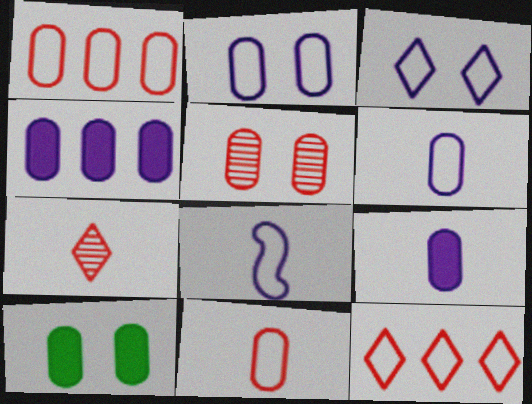[[2, 5, 10]]